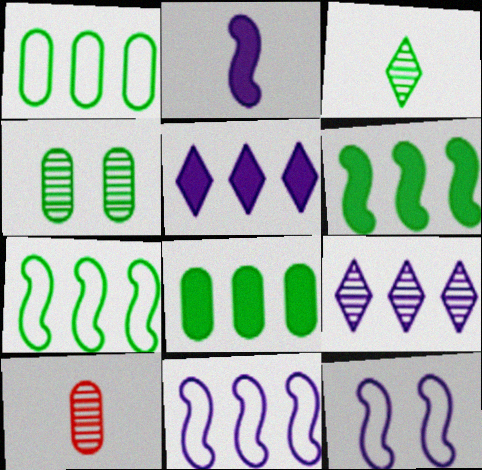[]